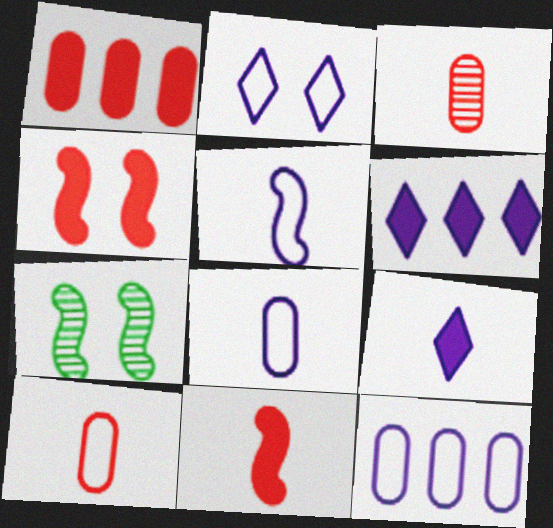[[2, 5, 12], 
[6, 7, 10]]